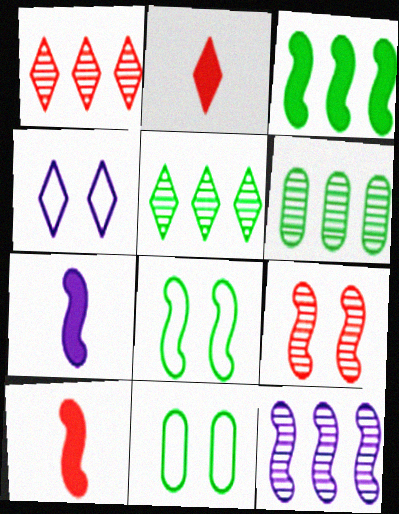[[1, 6, 12], 
[1, 7, 11], 
[2, 4, 5], 
[2, 11, 12], 
[4, 6, 10], 
[8, 10, 12]]